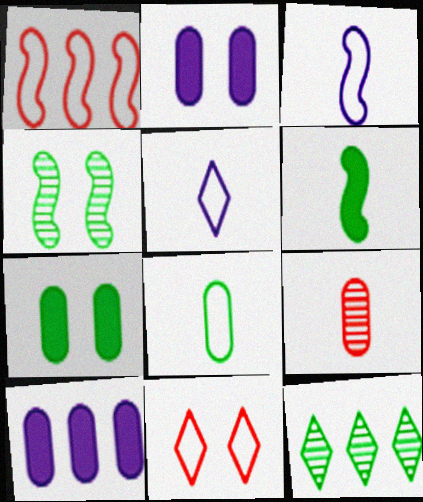[[1, 10, 12], 
[2, 4, 11], 
[5, 6, 9]]